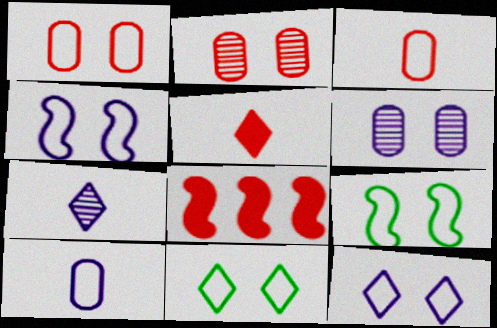[[1, 4, 11], 
[1, 9, 12]]